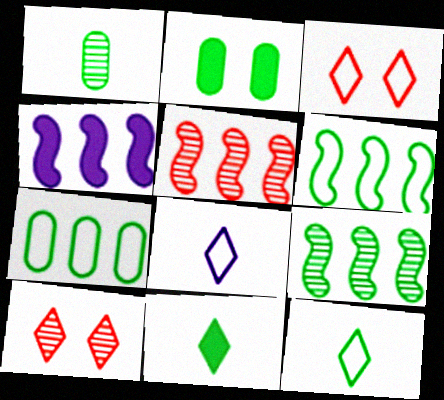[[1, 2, 7], 
[1, 3, 4], 
[2, 5, 8], 
[2, 9, 12], 
[4, 5, 6]]